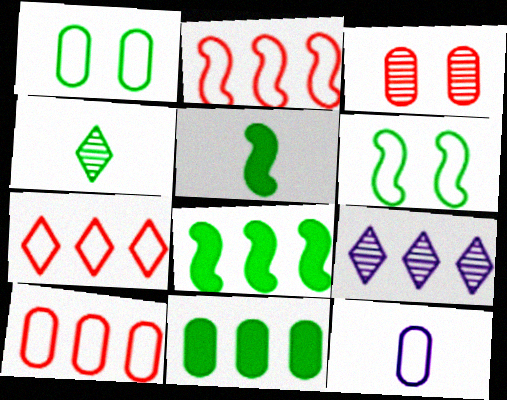[[1, 4, 8], 
[1, 10, 12], 
[2, 7, 10], 
[2, 9, 11], 
[3, 11, 12], 
[4, 6, 11], 
[6, 7, 12], 
[8, 9, 10]]